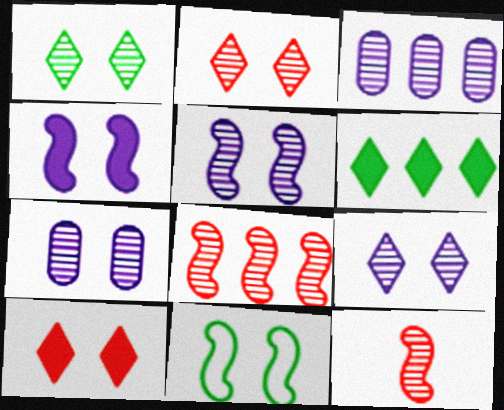[[1, 2, 9], 
[1, 3, 12], 
[5, 7, 9], 
[7, 10, 11]]